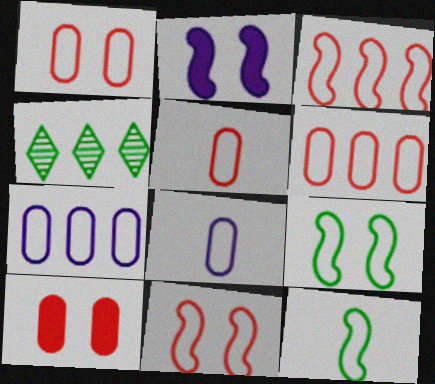[[1, 5, 6], 
[2, 4, 5]]